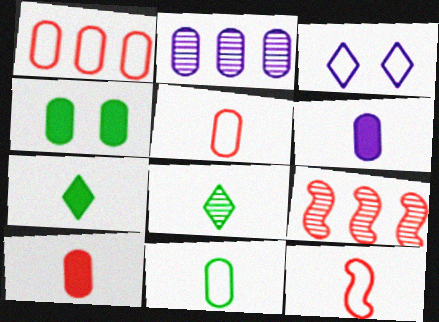[[2, 4, 5], 
[6, 8, 12]]